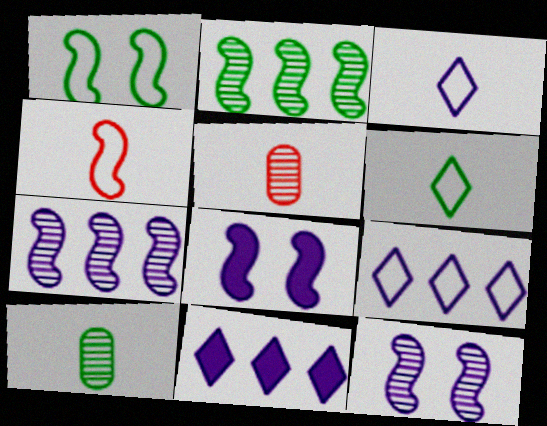[[1, 5, 11], 
[2, 4, 8]]